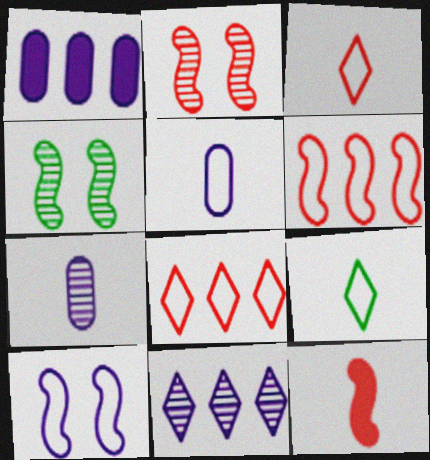[[1, 2, 9], 
[1, 3, 4], 
[2, 6, 12], 
[7, 9, 12]]